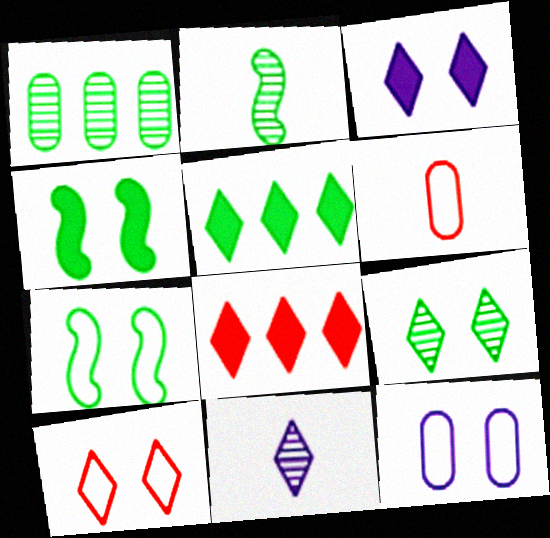[[1, 2, 9], 
[2, 8, 12], 
[3, 9, 10], 
[5, 10, 11], 
[7, 10, 12]]